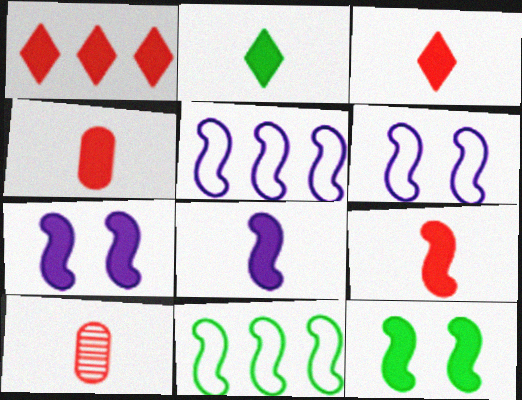[[2, 4, 8], 
[3, 4, 9]]